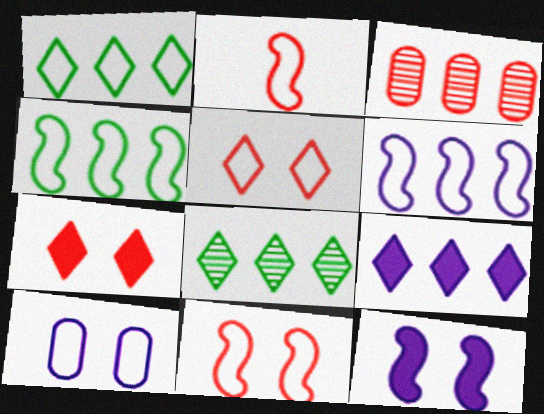[[1, 2, 10], 
[2, 3, 7], 
[3, 4, 9]]